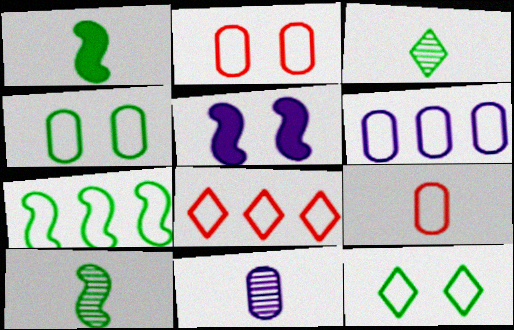[[4, 6, 9], 
[6, 7, 8]]